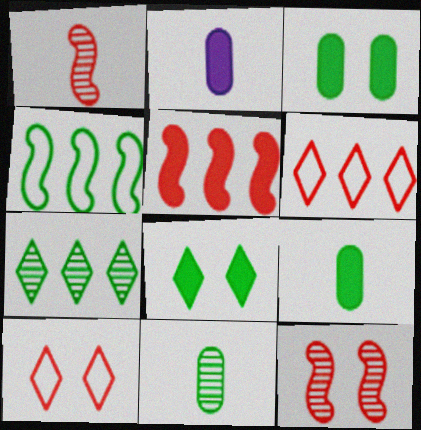[[2, 5, 8], 
[4, 8, 11]]